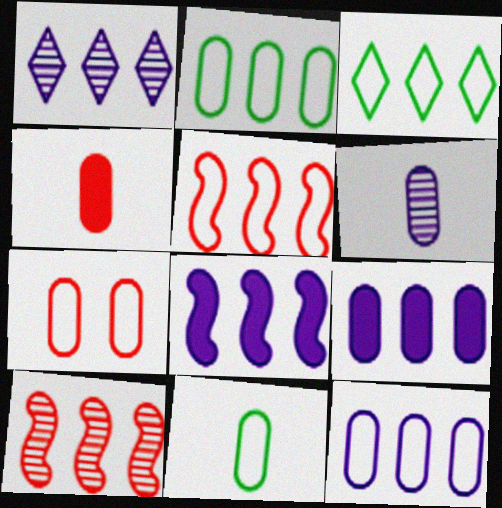[[1, 8, 12], 
[3, 5, 12], 
[3, 9, 10], 
[4, 6, 11], 
[7, 11, 12]]